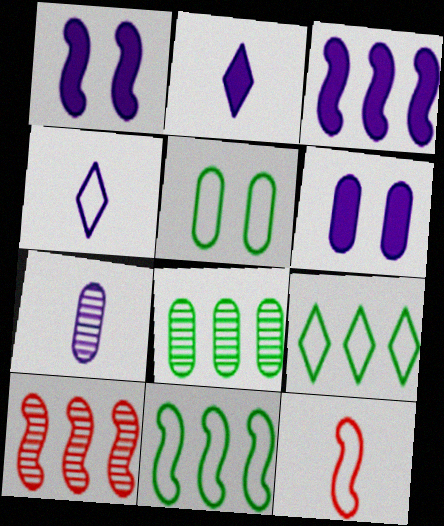[[2, 3, 6], 
[2, 5, 10], 
[3, 10, 11]]